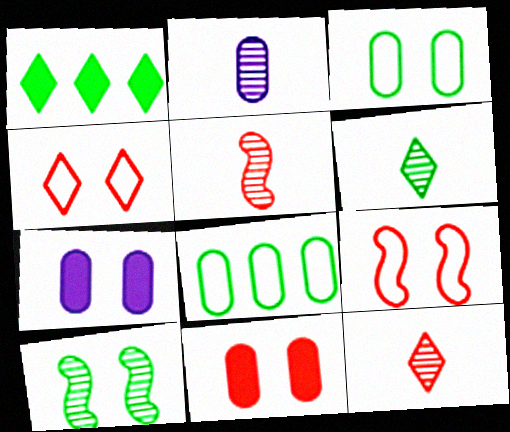[[1, 2, 9], 
[2, 5, 6], 
[2, 8, 11], 
[4, 7, 10]]